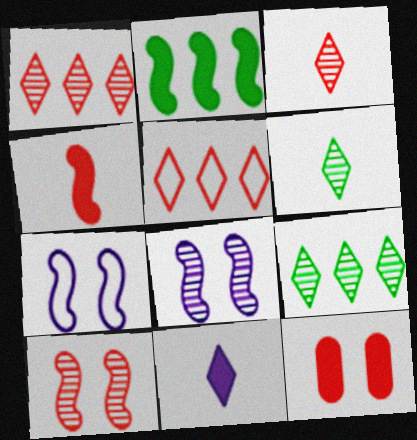[[2, 11, 12]]